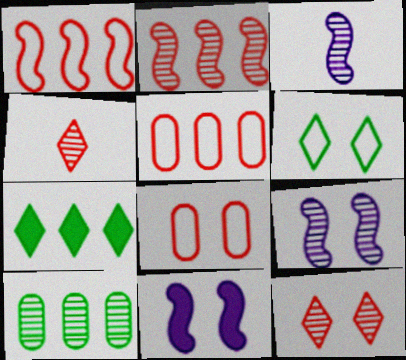[[3, 7, 8], 
[3, 10, 12], 
[4, 9, 10]]